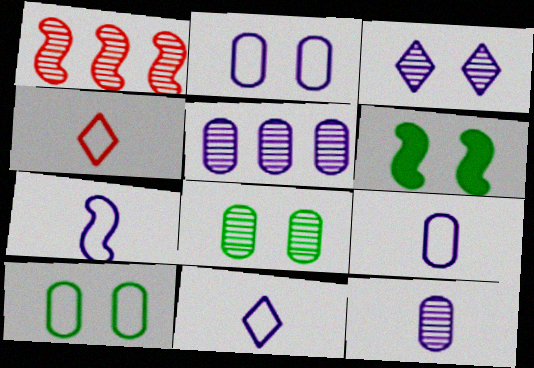[[1, 6, 7], 
[4, 5, 6], 
[7, 9, 11]]